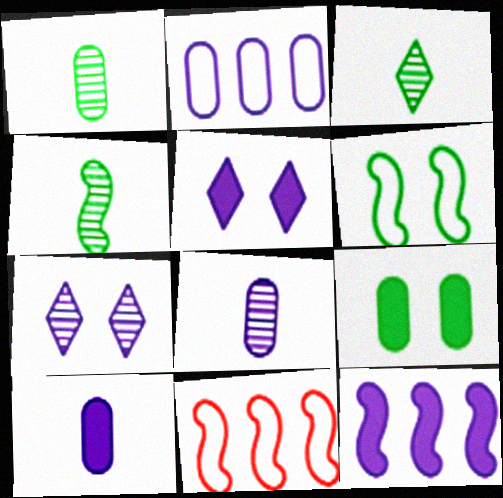[[1, 3, 4], 
[1, 5, 11], 
[5, 10, 12]]